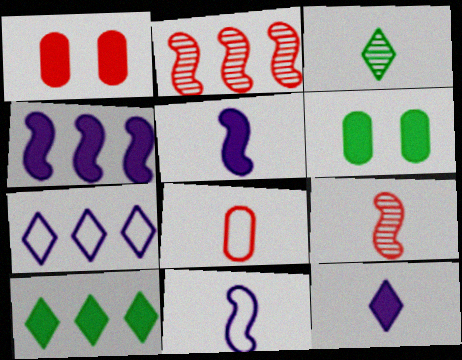[[1, 5, 10], 
[3, 5, 8], 
[6, 7, 9]]